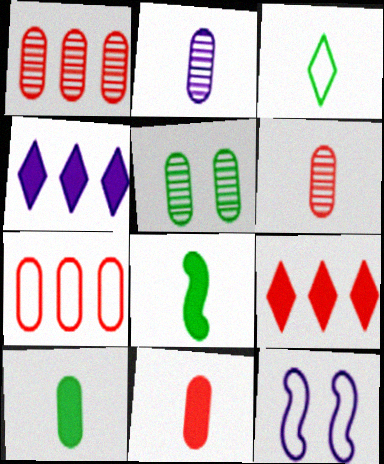[[1, 2, 5], 
[2, 4, 12], 
[3, 7, 12]]